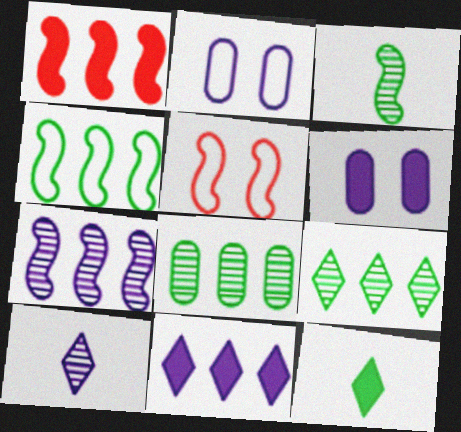[[1, 4, 7], 
[1, 6, 12]]